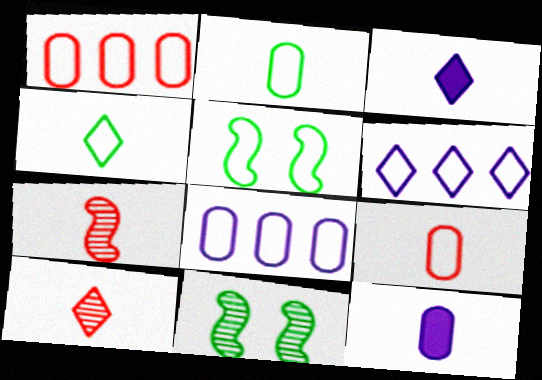[[1, 3, 11], 
[2, 3, 7], 
[3, 4, 10], 
[4, 7, 12], 
[5, 6, 9]]